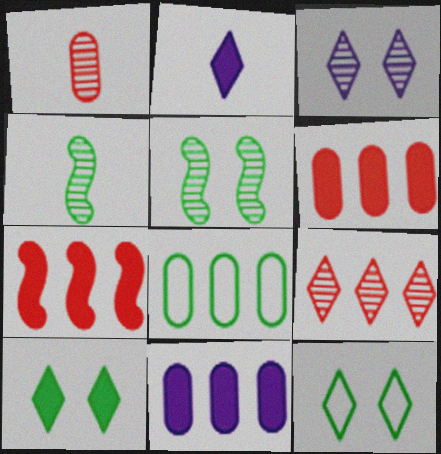[[2, 9, 12], 
[4, 8, 10]]